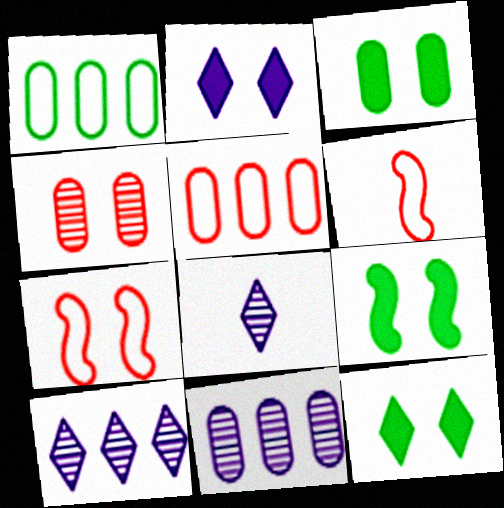[[3, 6, 10], 
[3, 9, 12], 
[5, 8, 9], 
[6, 11, 12]]